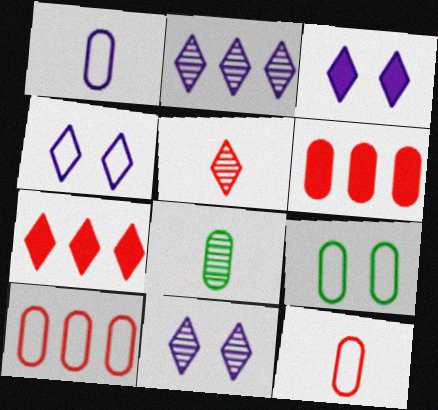[[1, 9, 10], 
[3, 4, 11]]